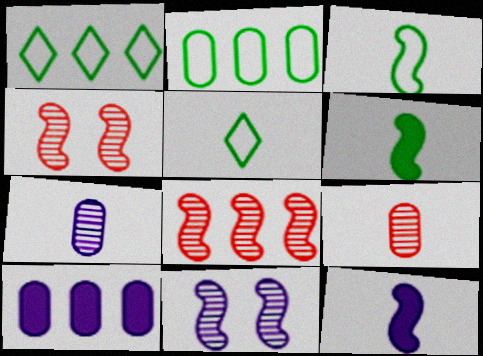[[1, 8, 10], 
[4, 5, 10], 
[5, 9, 12]]